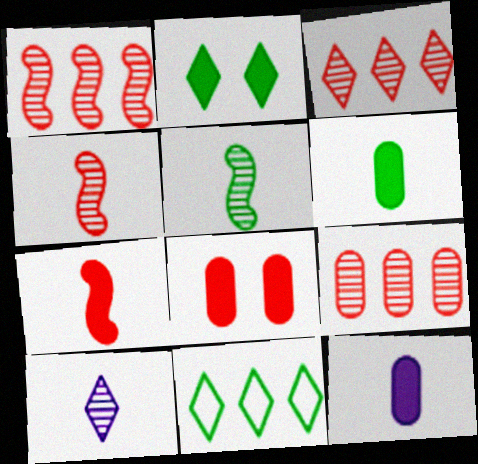[[1, 3, 9]]